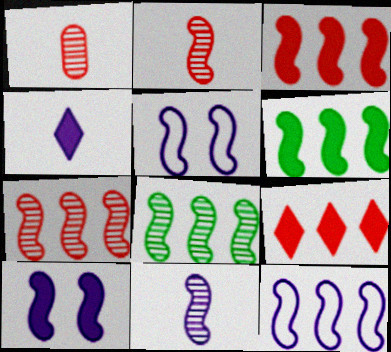[[2, 5, 6], 
[3, 8, 12], 
[6, 7, 12], 
[10, 11, 12]]